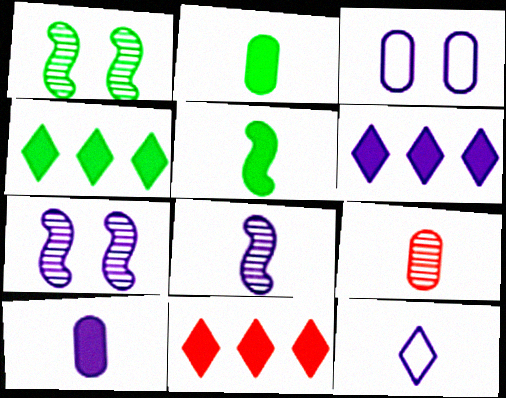[[3, 6, 8], 
[4, 6, 11], 
[5, 9, 12], 
[8, 10, 12]]